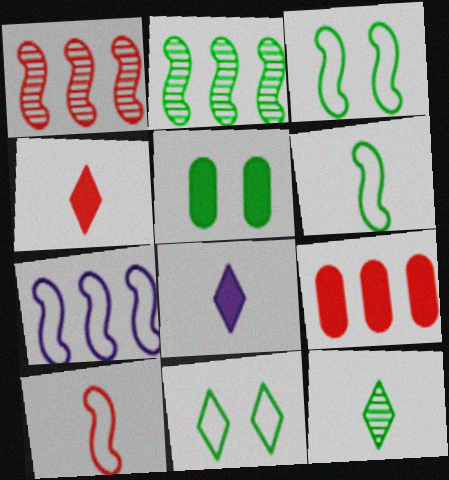[[3, 7, 10]]